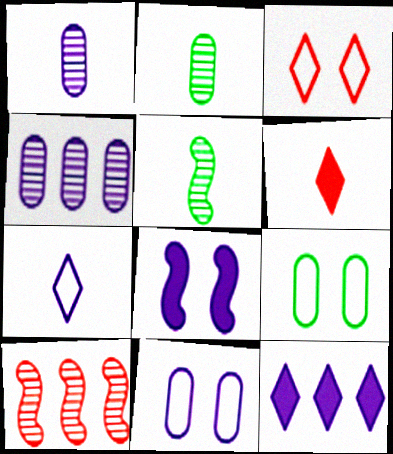[[4, 7, 8]]